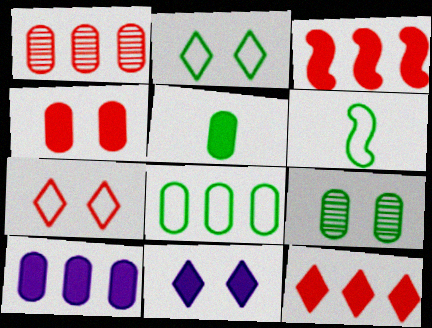[[1, 6, 11], 
[1, 8, 10], 
[2, 6, 8], 
[3, 5, 11], 
[4, 5, 10], 
[5, 8, 9]]